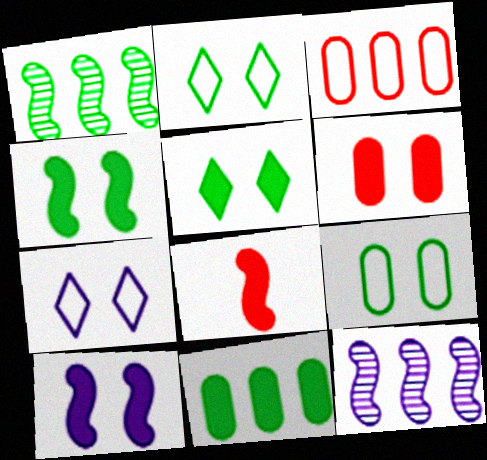[[5, 6, 10]]